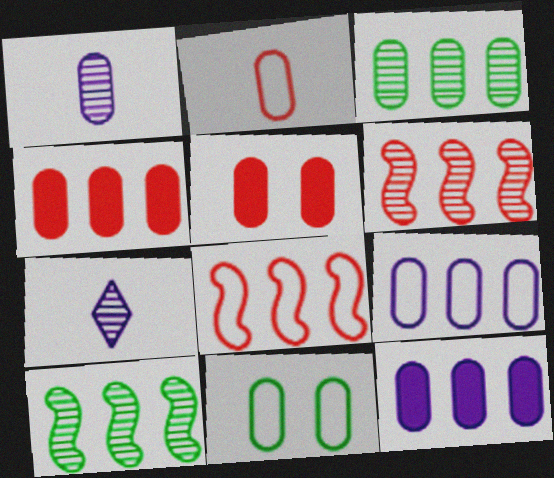[[1, 4, 11], 
[2, 9, 11], 
[3, 4, 9]]